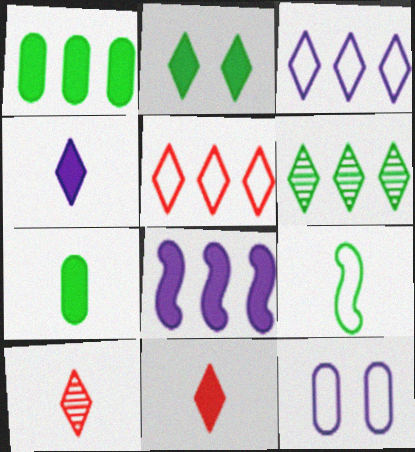[[2, 3, 10], 
[5, 9, 12]]